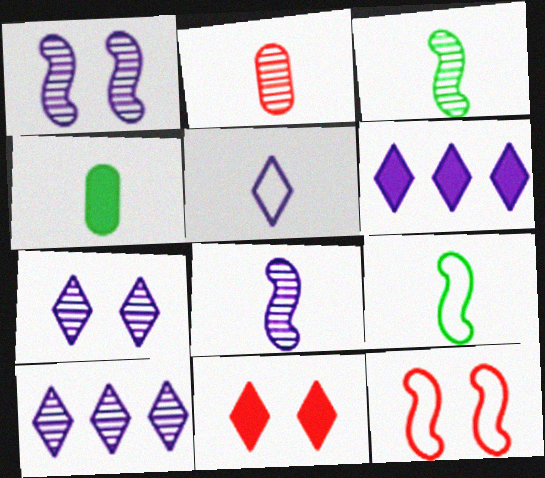[[4, 10, 12], 
[5, 6, 7]]